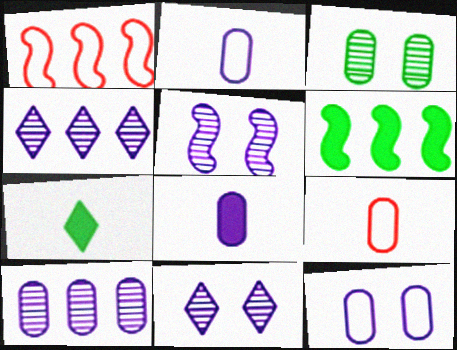[[6, 9, 11], 
[8, 10, 12]]